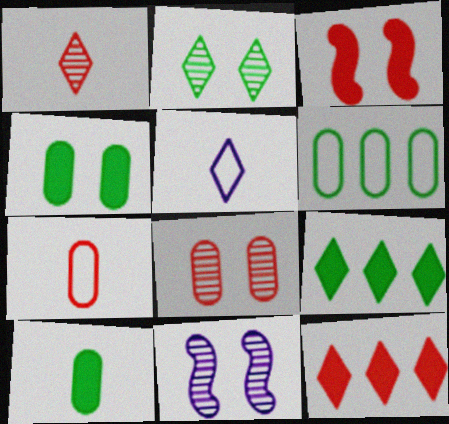[[2, 5, 12], 
[2, 8, 11], 
[7, 9, 11]]